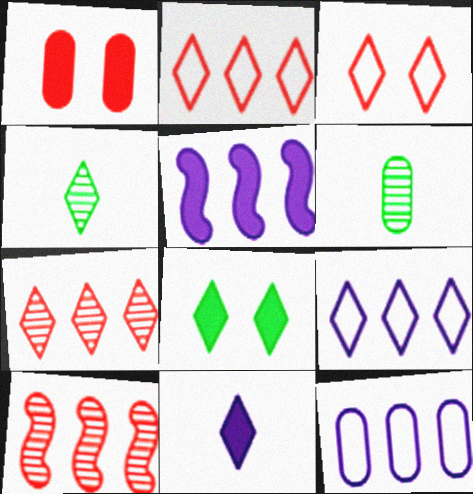[[1, 6, 12], 
[3, 5, 6]]